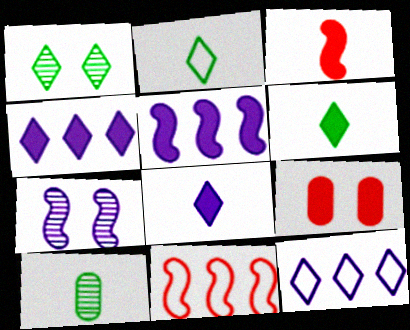[[5, 6, 9]]